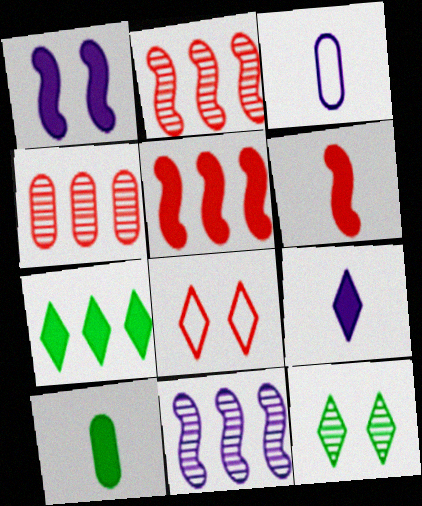[[3, 5, 12], 
[4, 6, 8], 
[6, 9, 10], 
[8, 10, 11]]